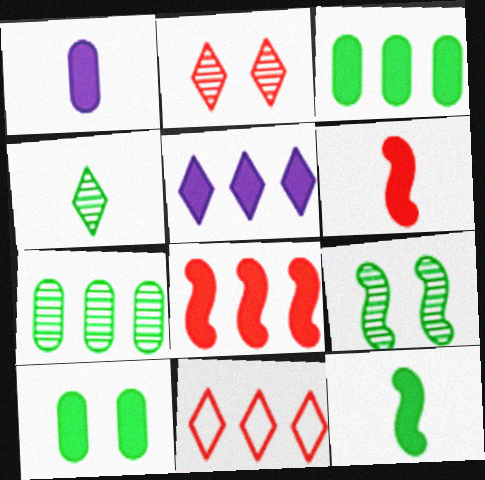[[1, 9, 11], 
[3, 5, 8], 
[4, 7, 9], 
[5, 6, 10]]